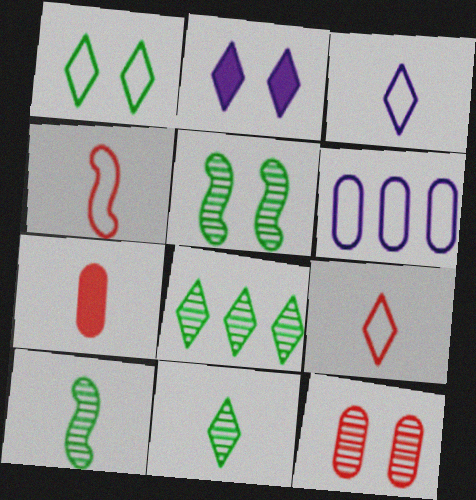[[1, 4, 6], 
[2, 8, 9], 
[3, 7, 10]]